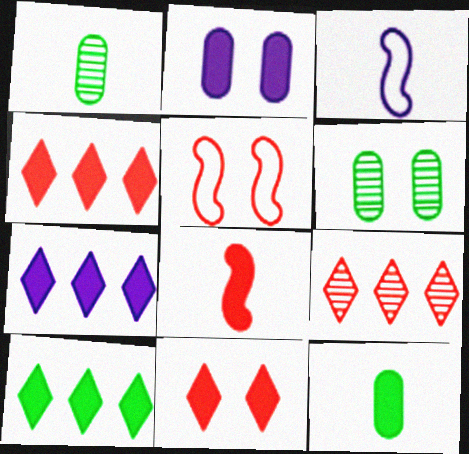[[1, 5, 7], 
[2, 8, 10], 
[3, 4, 6], 
[4, 7, 10]]